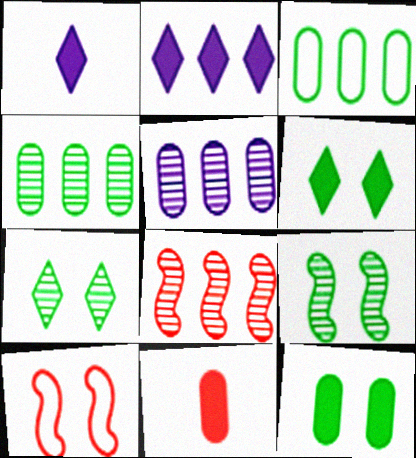[[1, 4, 10], 
[2, 3, 8]]